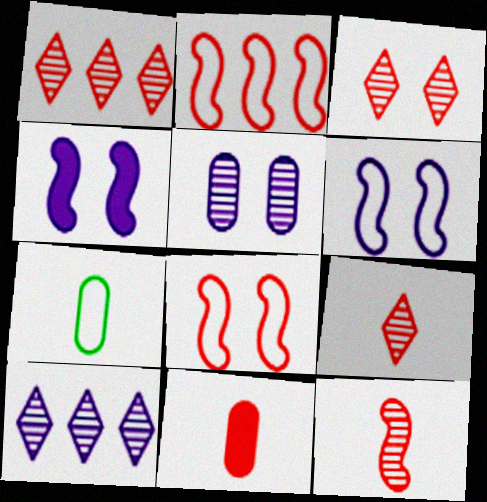[[1, 3, 9], 
[1, 4, 7], 
[1, 8, 11], 
[2, 3, 11]]